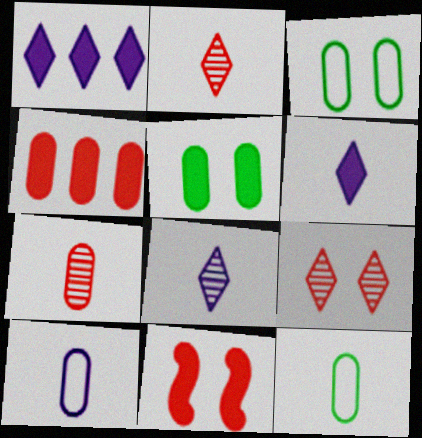[]